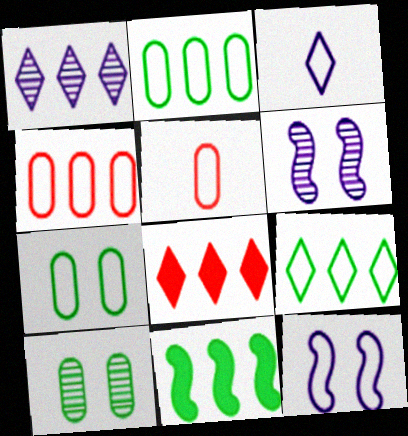[[1, 4, 11], 
[1, 8, 9], 
[5, 9, 12]]